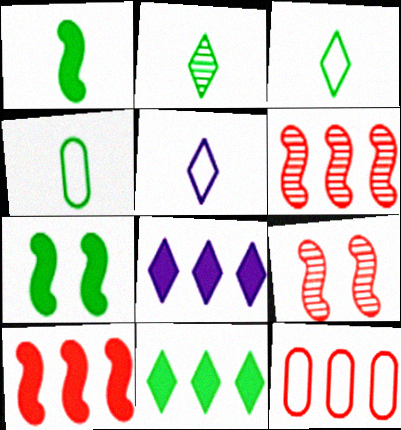[[1, 2, 4], 
[4, 8, 9]]